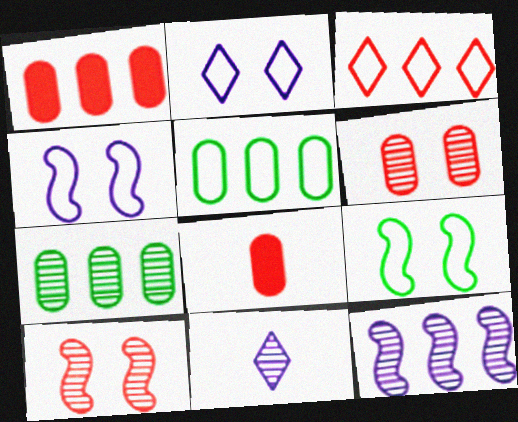[[1, 9, 11], 
[3, 8, 10], 
[7, 10, 11]]